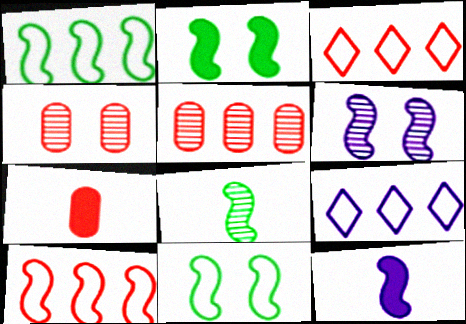[[1, 2, 8]]